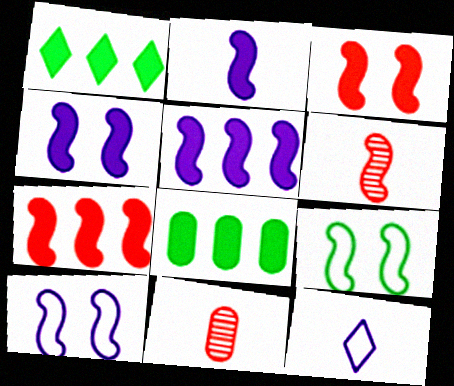[[1, 10, 11], 
[2, 4, 5], 
[5, 6, 9]]